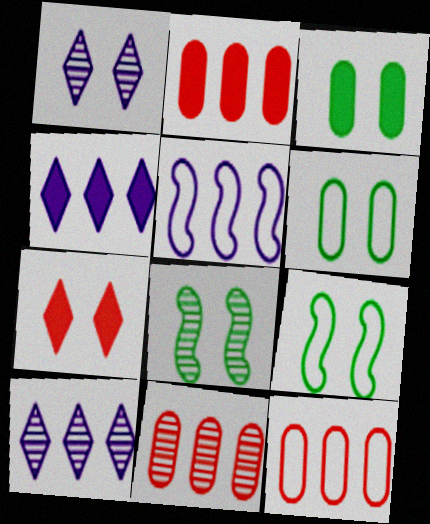[[2, 11, 12]]